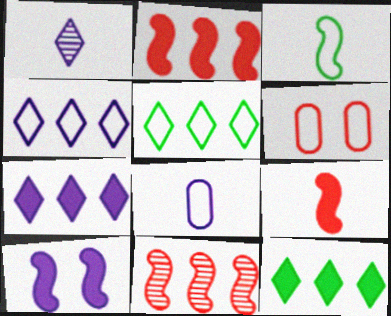[[3, 4, 6], 
[3, 10, 11]]